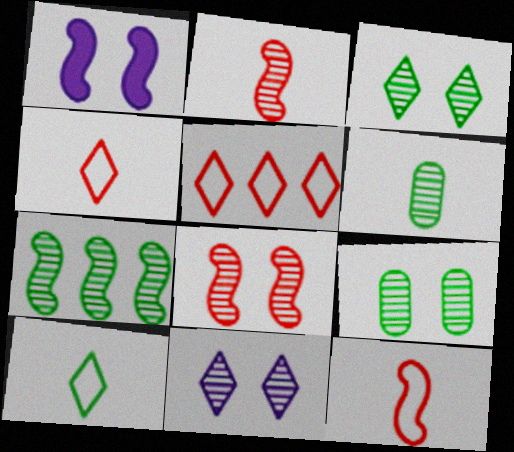[[1, 5, 6], 
[1, 7, 12], 
[3, 6, 7], 
[8, 9, 11]]